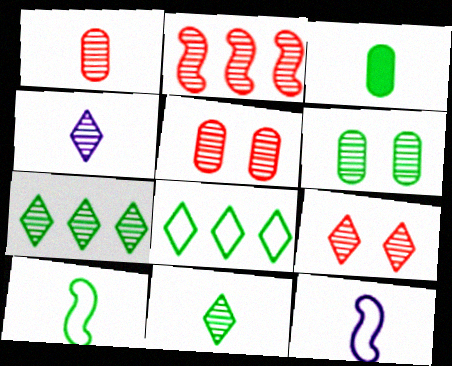[[1, 2, 9], 
[2, 4, 6], 
[3, 10, 11], 
[4, 7, 9]]